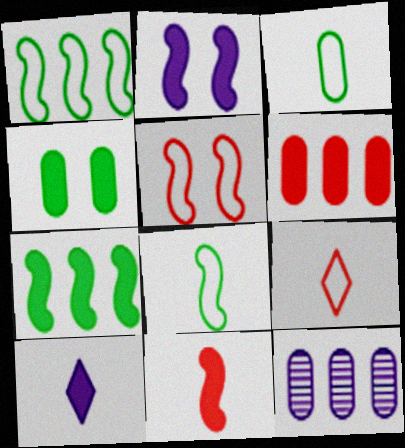[[2, 7, 11]]